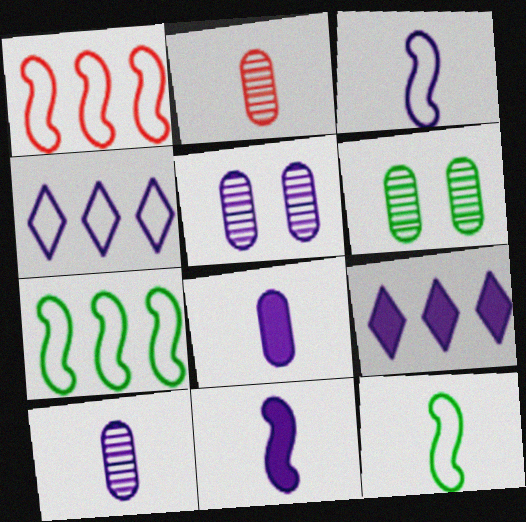[[3, 5, 9], 
[4, 5, 11]]